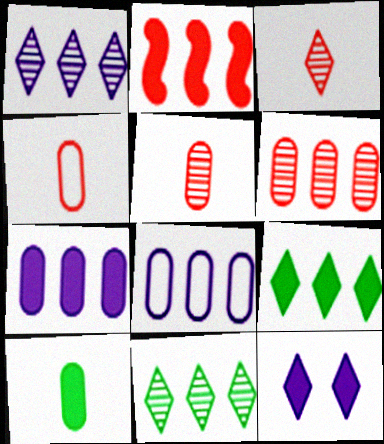[[2, 7, 9], 
[2, 8, 11], 
[2, 10, 12]]